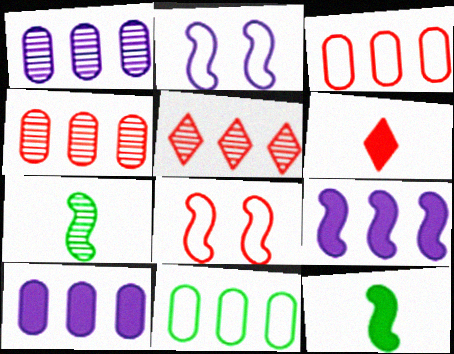[[4, 6, 8], 
[4, 10, 11], 
[5, 9, 11], 
[7, 8, 9]]